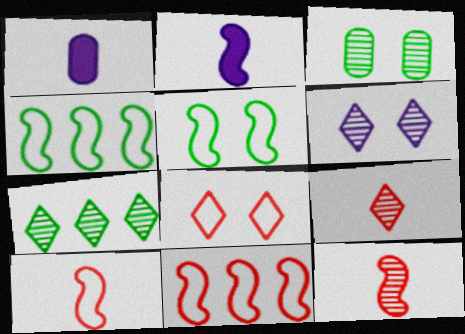[[6, 7, 9]]